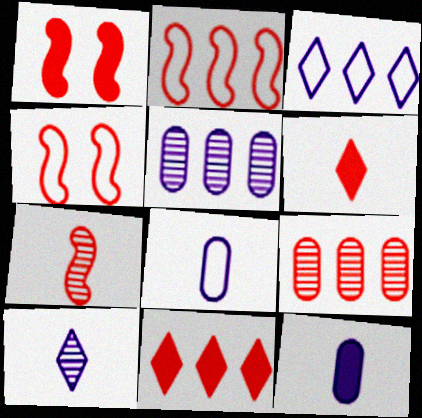[[1, 2, 7], 
[2, 9, 11], 
[4, 6, 9]]